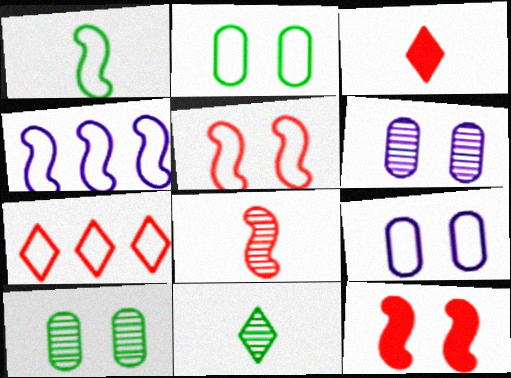[[1, 4, 5], 
[1, 7, 9], 
[3, 4, 10]]